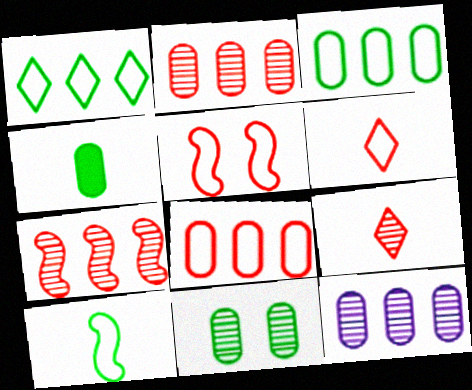[[3, 4, 11], 
[5, 6, 8]]